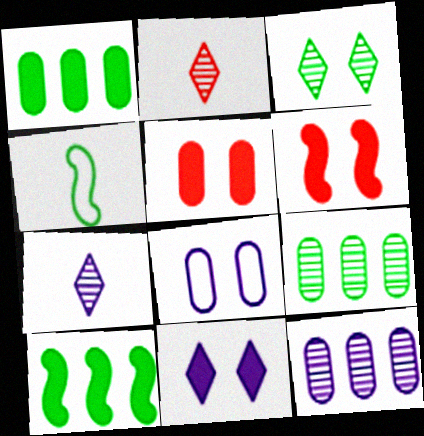[[1, 3, 4], 
[2, 8, 10], 
[3, 6, 8]]